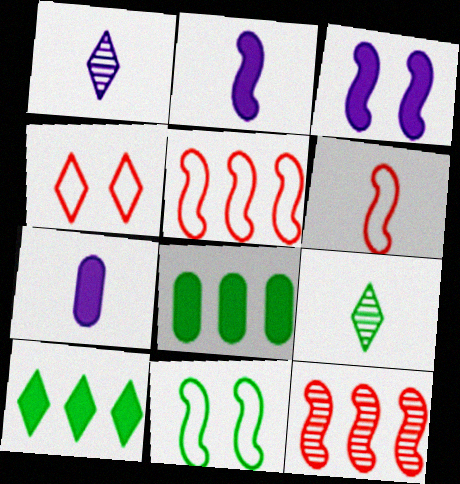[[1, 4, 10], 
[2, 11, 12], 
[6, 7, 9], 
[8, 9, 11]]